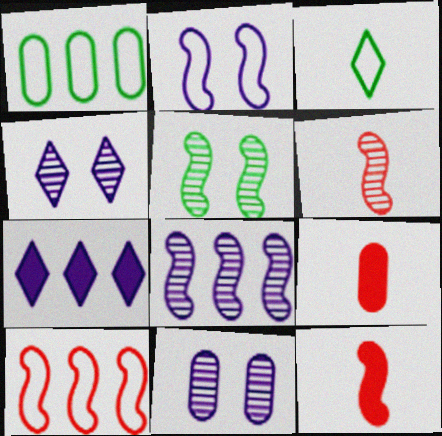[[1, 4, 12], 
[1, 9, 11], 
[5, 6, 8]]